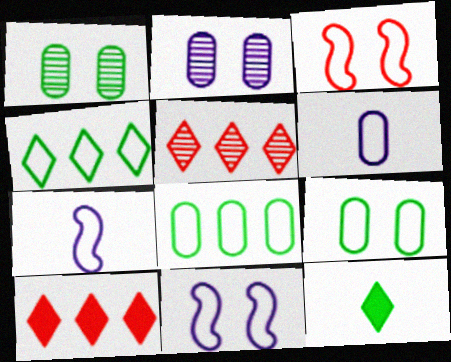[[1, 7, 10], 
[3, 4, 6]]